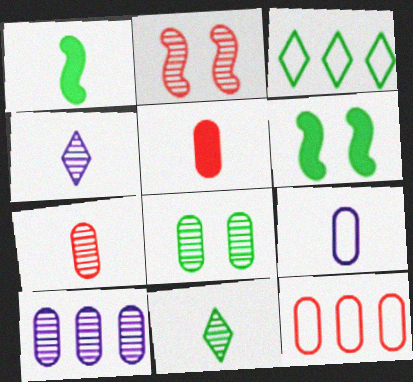[[1, 3, 8], 
[2, 10, 11], 
[4, 6, 12], 
[7, 8, 10]]